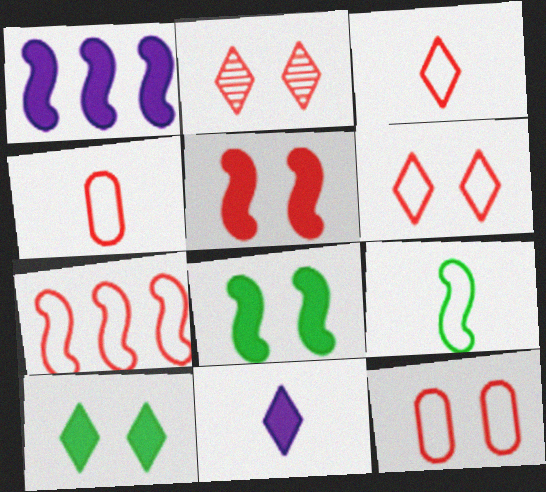[[2, 5, 12], 
[3, 7, 12], 
[4, 6, 7]]